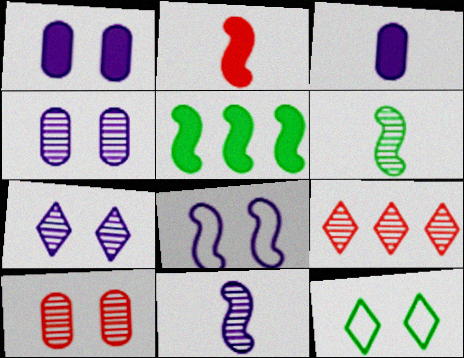[[1, 7, 8], 
[4, 6, 9]]